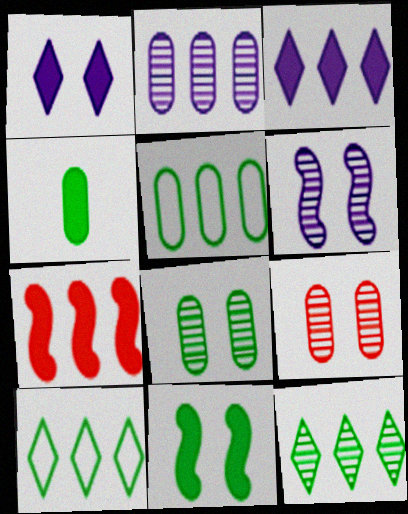[[1, 4, 7], 
[2, 7, 10], 
[4, 5, 8]]